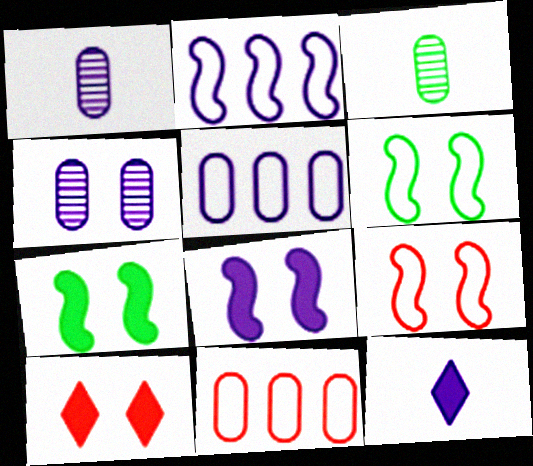[[2, 3, 10], 
[2, 4, 12], 
[4, 6, 10]]